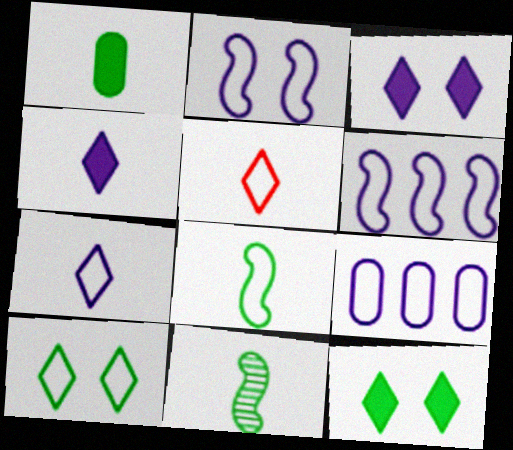[[2, 7, 9]]